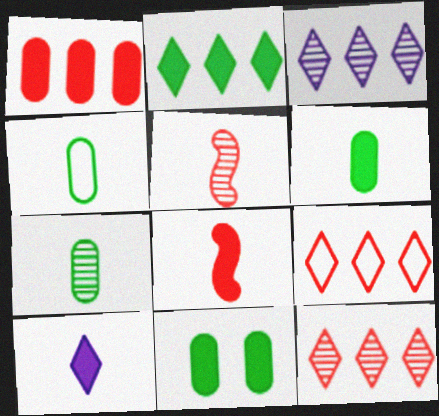[[2, 3, 9], 
[4, 5, 10], 
[4, 6, 7], 
[6, 8, 10]]